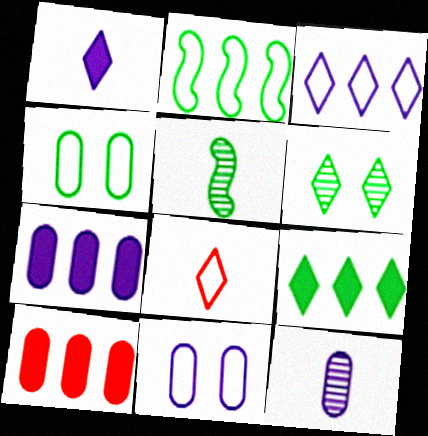[[2, 8, 11], 
[4, 5, 9], 
[4, 10, 12], 
[7, 11, 12]]